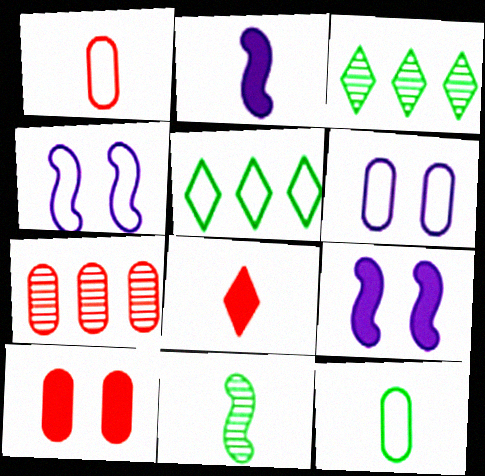[[1, 3, 9], 
[1, 4, 5], 
[1, 7, 10]]